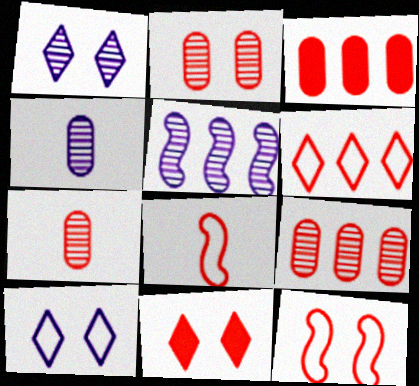[[1, 4, 5], 
[2, 7, 9], 
[2, 11, 12], 
[8, 9, 11]]